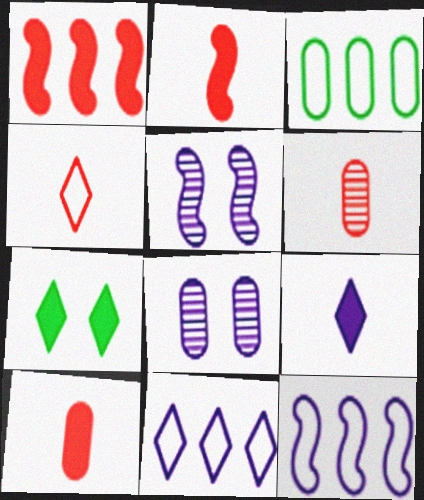[[2, 4, 6], 
[3, 8, 10], 
[6, 7, 12], 
[8, 9, 12]]